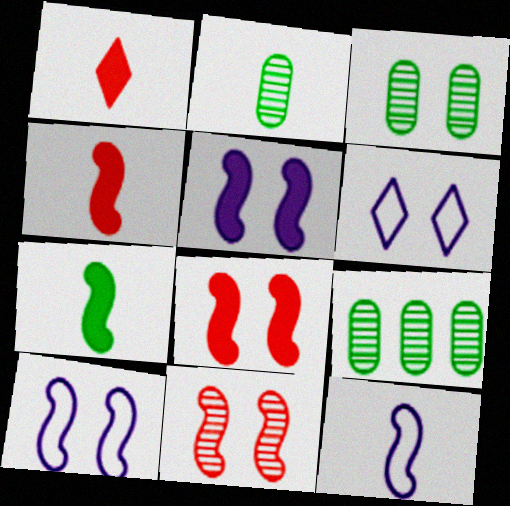[[1, 2, 12], 
[1, 9, 10], 
[2, 3, 9], 
[3, 6, 8], 
[4, 6, 9]]